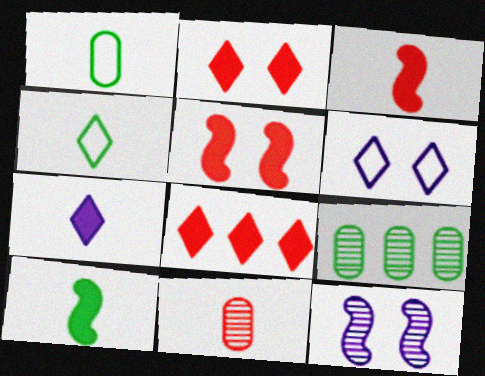[[1, 8, 12], 
[3, 6, 9]]